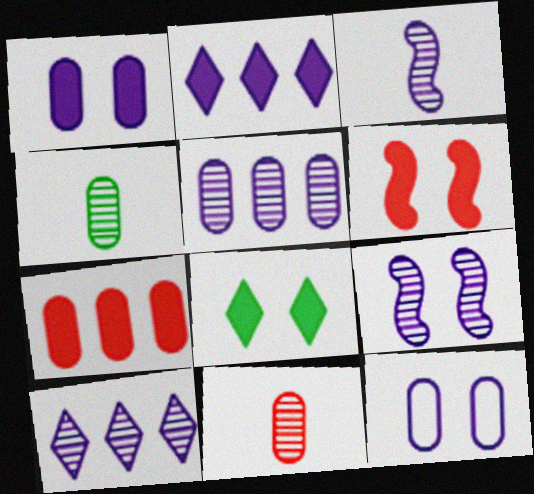[[1, 6, 8], 
[2, 3, 12], 
[4, 7, 12]]